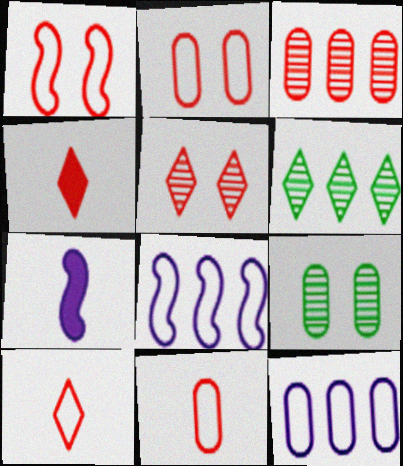[[1, 3, 4], 
[2, 6, 7], 
[4, 8, 9]]